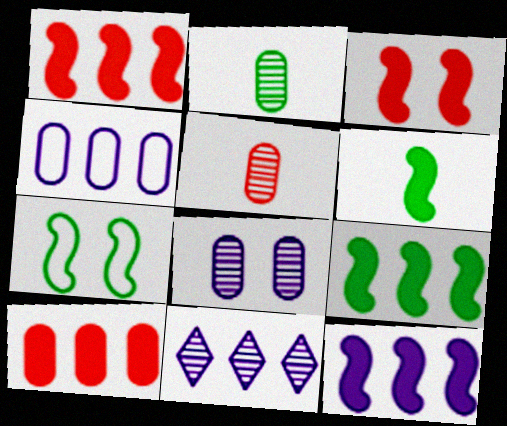[[1, 9, 12], 
[3, 6, 12], 
[4, 11, 12]]